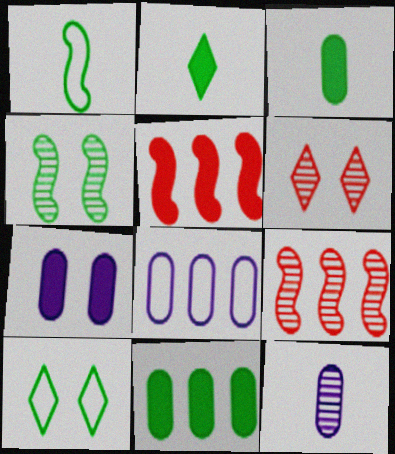[[2, 5, 7], 
[5, 10, 12], 
[7, 8, 12]]